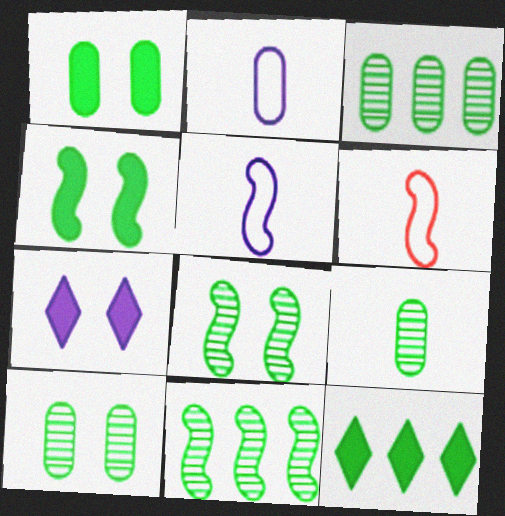[[3, 6, 7], 
[3, 9, 10]]